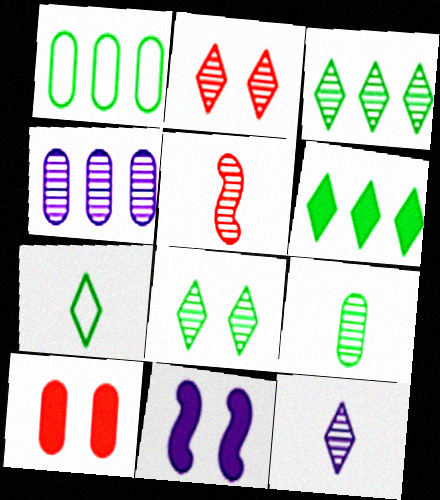[[2, 3, 12], 
[4, 5, 8], 
[5, 9, 12], 
[6, 7, 8]]